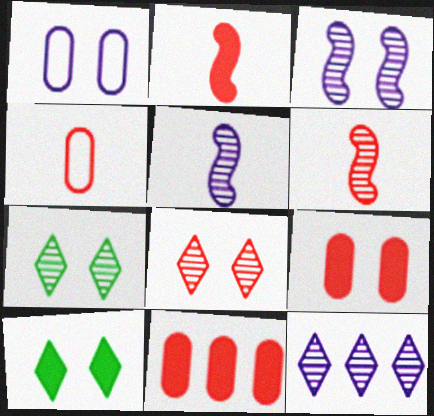[]